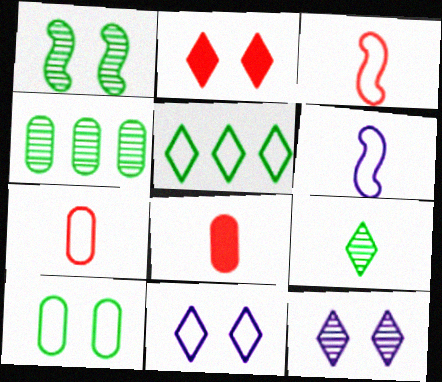[[1, 4, 9], 
[2, 4, 6], 
[6, 8, 9]]